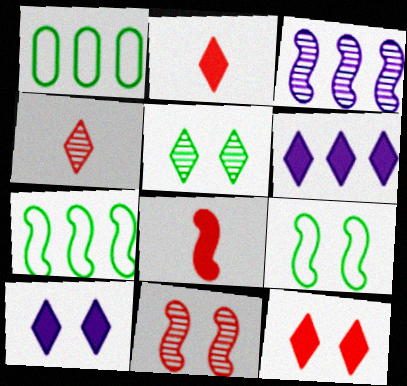[[3, 8, 9]]